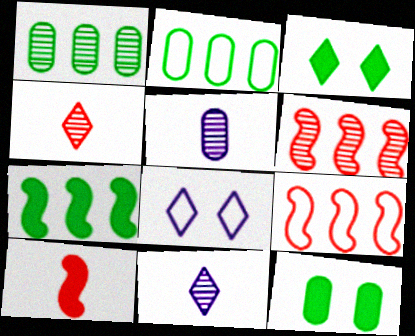[[1, 8, 10], 
[3, 5, 9], 
[9, 11, 12]]